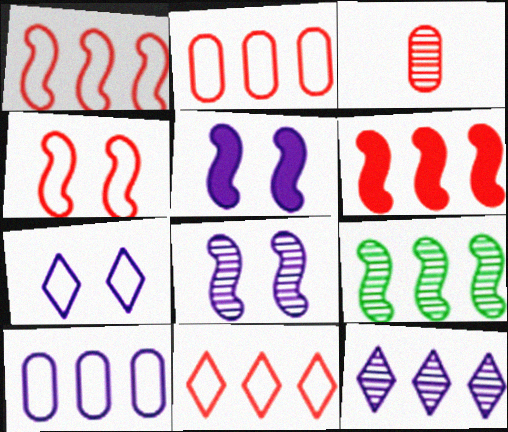[[1, 2, 11]]